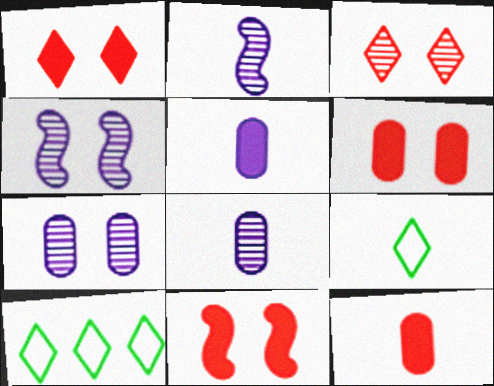[[1, 6, 11], 
[2, 6, 10], 
[2, 9, 12], 
[4, 10, 12], 
[8, 10, 11]]